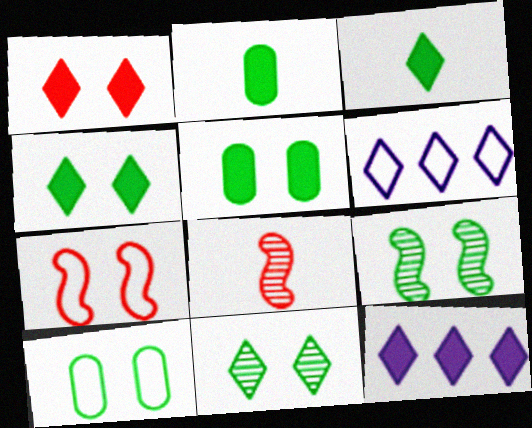[[1, 3, 12], 
[4, 9, 10], 
[5, 6, 8], 
[8, 10, 12]]